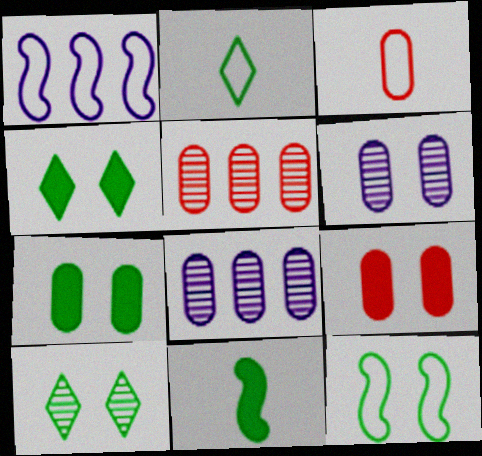[[3, 5, 9], 
[3, 7, 8], 
[7, 10, 12]]